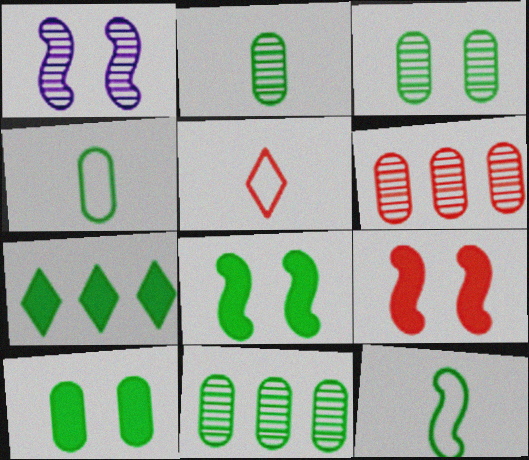[[2, 3, 11], 
[3, 7, 12], 
[4, 10, 11], 
[5, 6, 9]]